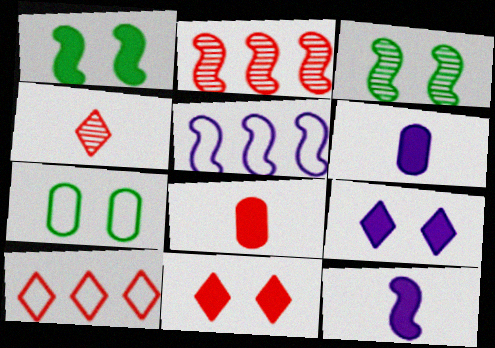[[3, 6, 10], 
[4, 10, 11]]